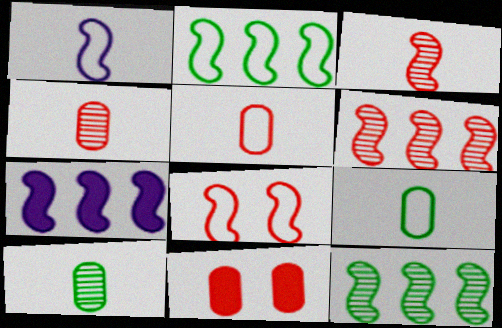[[1, 2, 8], 
[2, 6, 7]]